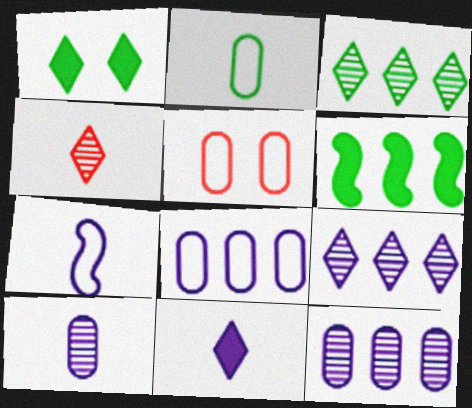[[2, 5, 8], 
[7, 10, 11]]